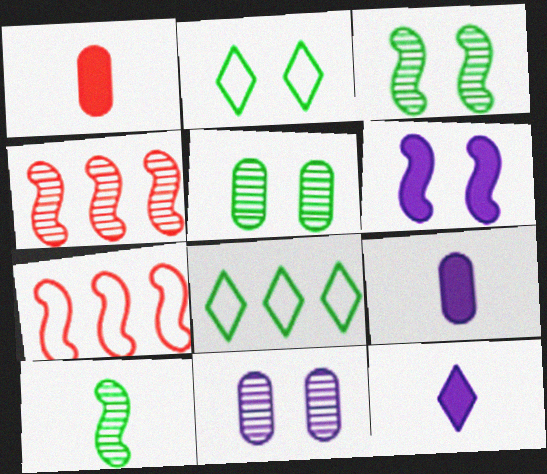[[2, 4, 9], 
[5, 7, 12], 
[6, 7, 10]]